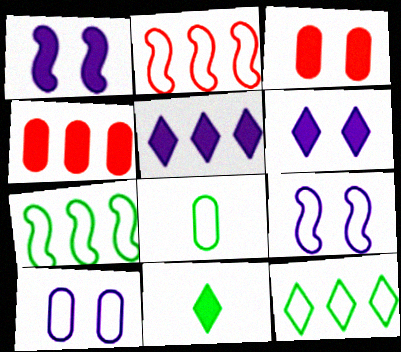[[1, 4, 11]]